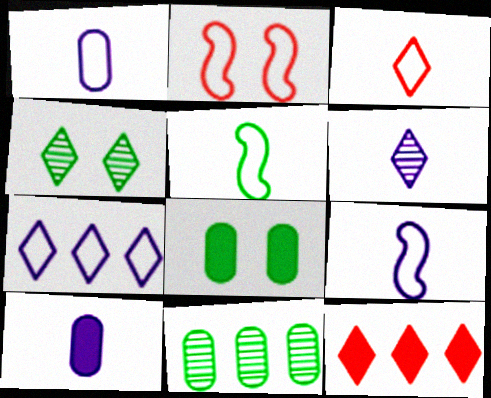[[1, 3, 5], 
[6, 9, 10]]